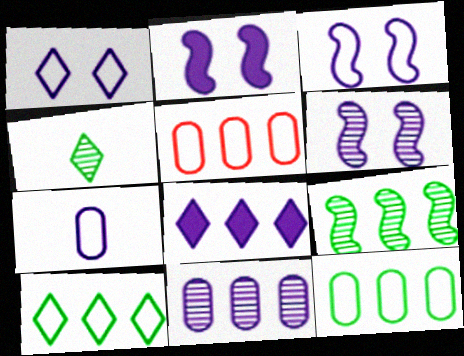[[2, 3, 6], 
[2, 4, 5], 
[5, 8, 9], 
[6, 7, 8]]